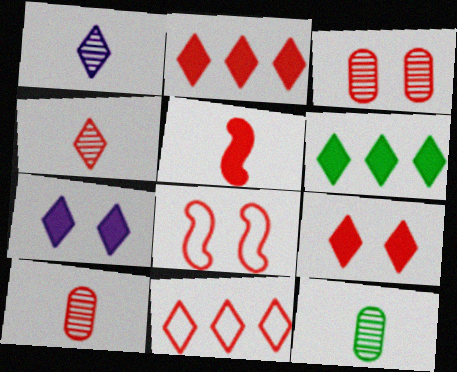[[2, 8, 10], 
[3, 5, 11], 
[3, 8, 9], 
[4, 9, 11]]